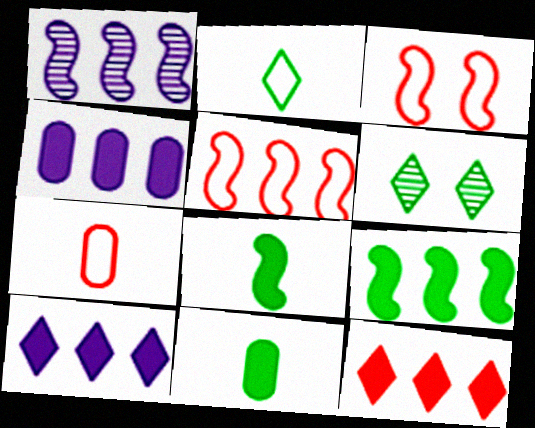[[1, 3, 8], 
[1, 5, 9], 
[4, 9, 12]]